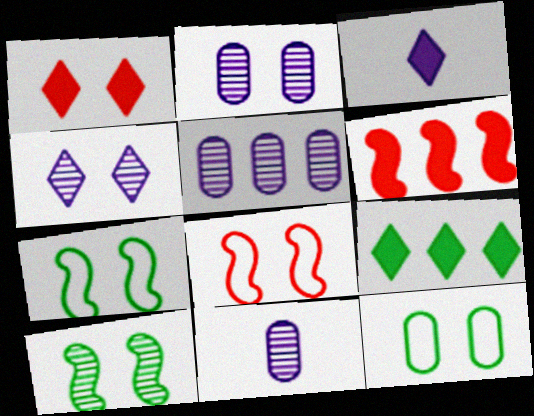[[1, 2, 7], 
[1, 3, 9], 
[2, 5, 11], 
[8, 9, 11]]